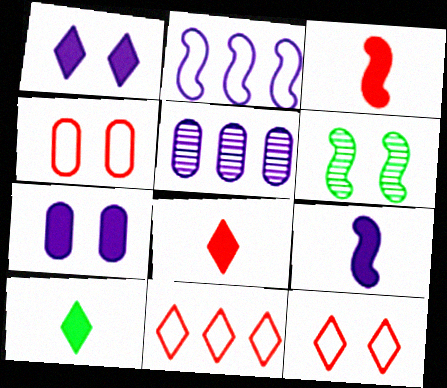[[1, 4, 6], 
[2, 3, 6], 
[6, 7, 12]]